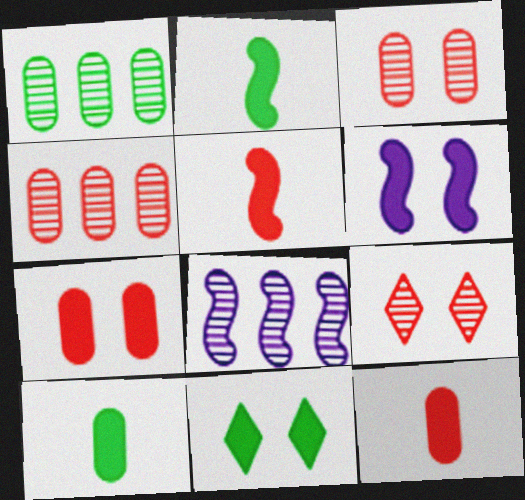[[6, 7, 11]]